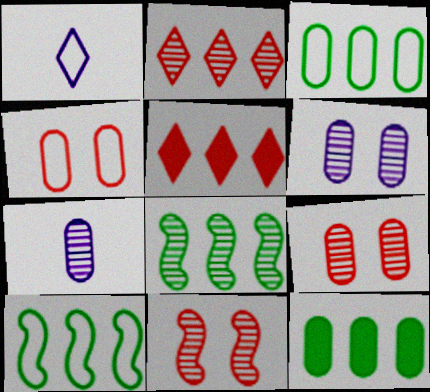[[1, 4, 10], 
[1, 11, 12], 
[4, 7, 12]]